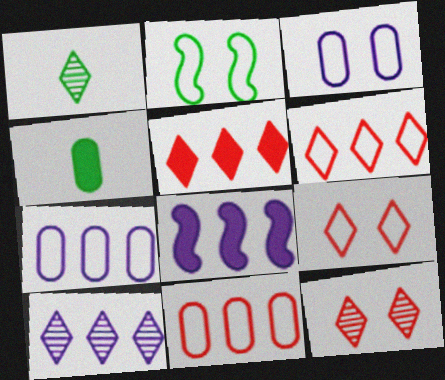[[1, 10, 12], 
[2, 3, 9], 
[7, 8, 10]]